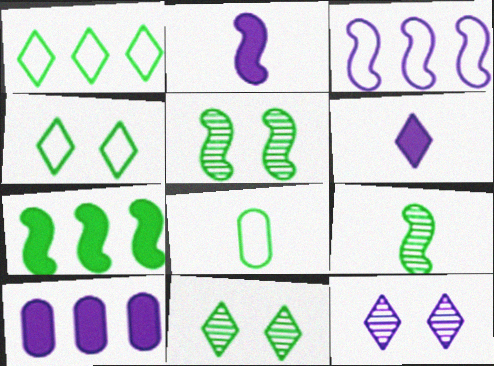[[7, 8, 11]]